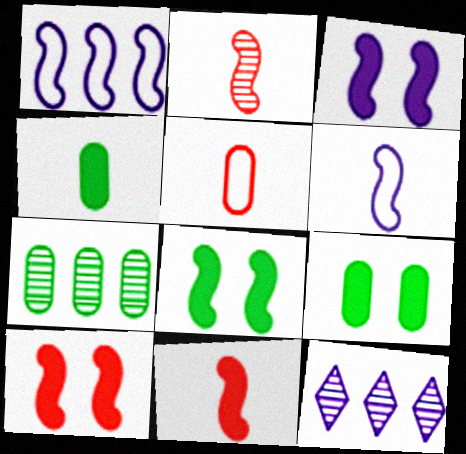[[1, 2, 8], 
[3, 8, 10], 
[5, 8, 12]]